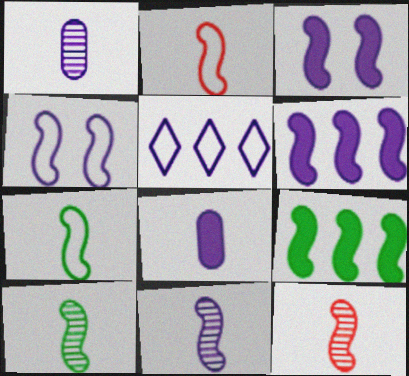[[1, 3, 5], 
[4, 6, 11], 
[4, 9, 12], 
[10, 11, 12]]